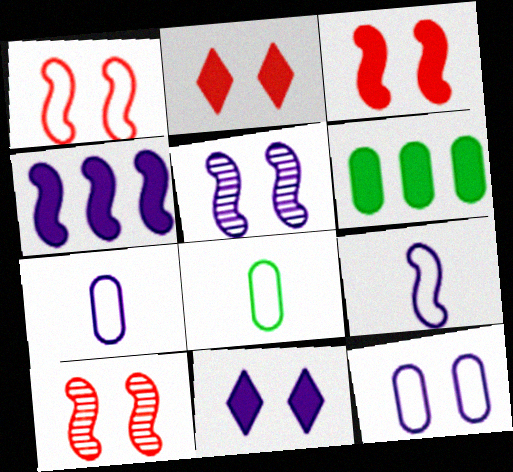[[1, 3, 10], 
[4, 5, 9], 
[5, 11, 12]]